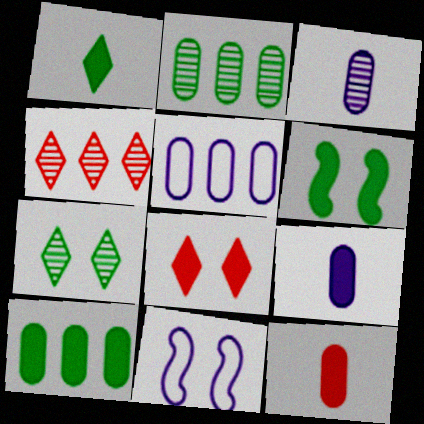[[1, 6, 10]]